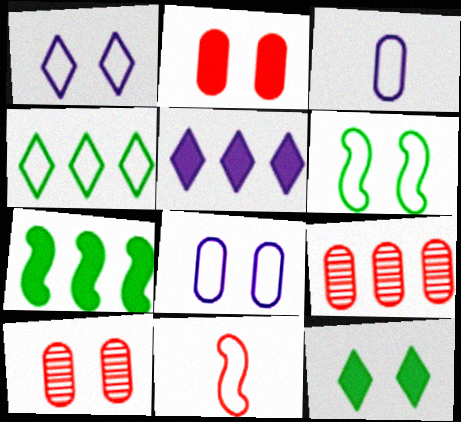[[4, 8, 11]]